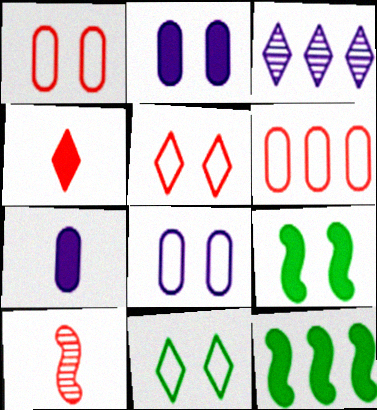[[2, 4, 12], 
[3, 4, 11], 
[3, 6, 12]]